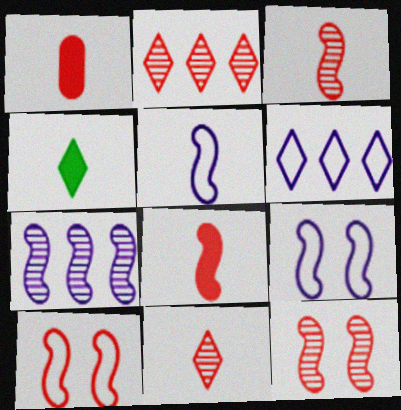[[1, 2, 10]]